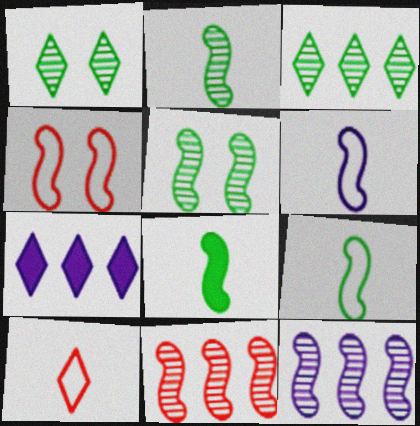[[1, 7, 10], 
[2, 8, 9], 
[4, 8, 12]]